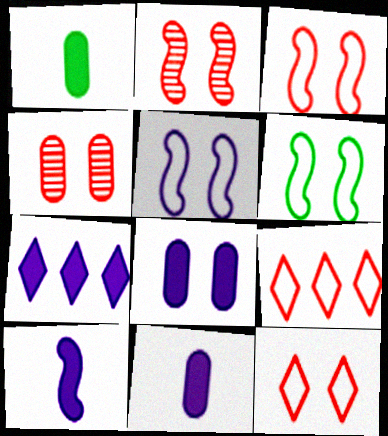[[3, 5, 6], 
[7, 8, 10]]